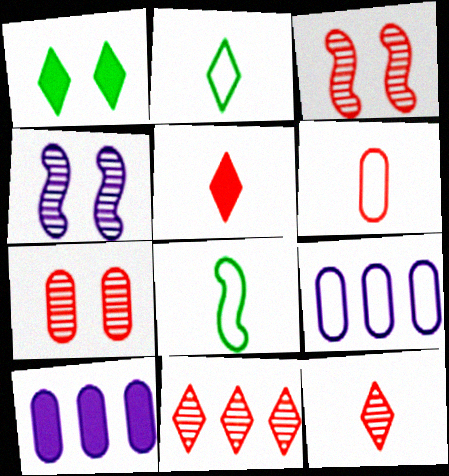[[2, 3, 10]]